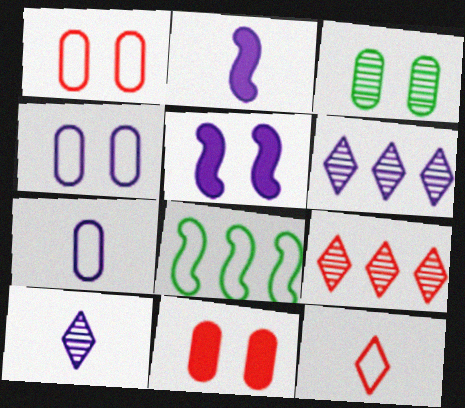[[2, 4, 6], 
[2, 7, 10], 
[3, 4, 11], 
[4, 8, 12], 
[5, 6, 7], 
[8, 10, 11]]